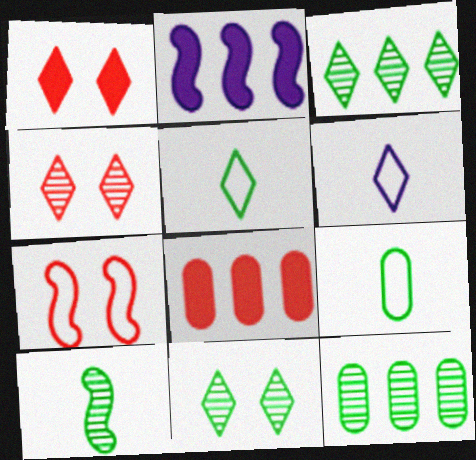[[1, 3, 6], 
[2, 4, 9], 
[2, 7, 10], 
[10, 11, 12]]